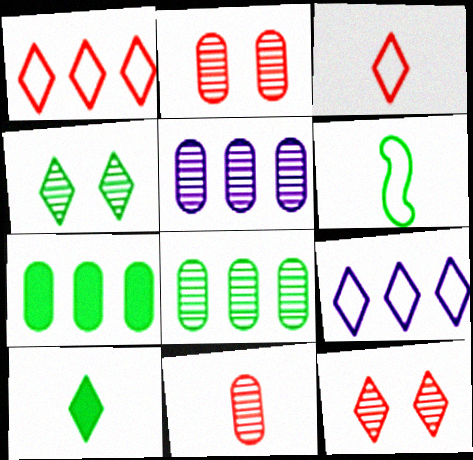[[4, 6, 7], 
[9, 10, 12]]